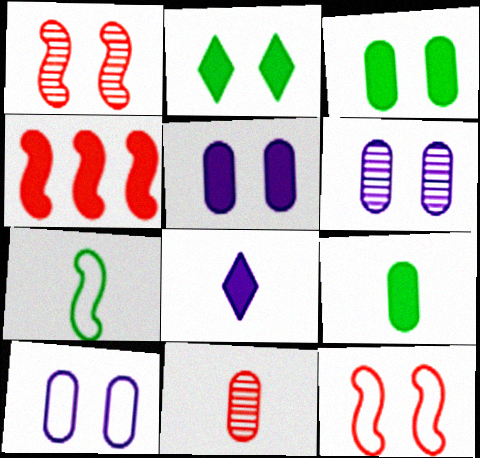[[1, 2, 10], 
[2, 6, 12], 
[3, 4, 8], 
[5, 6, 10], 
[7, 8, 11]]